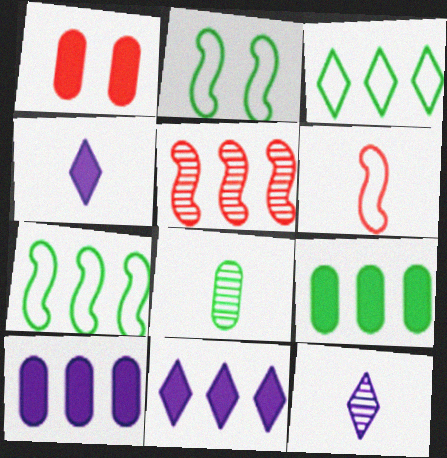[[1, 7, 12], 
[3, 5, 10], 
[4, 6, 8]]